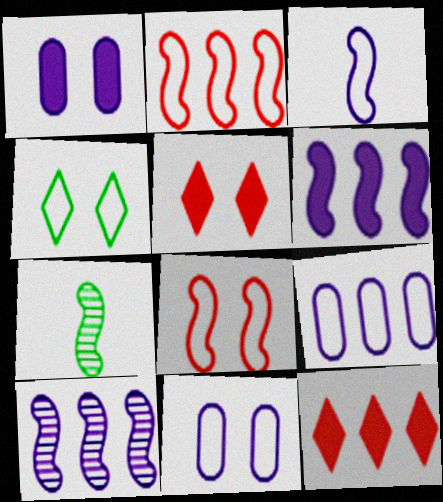[[4, 8, 11], 
[5, 7, 9], 
[6, 7, 8], 
[7, 11, 12]]